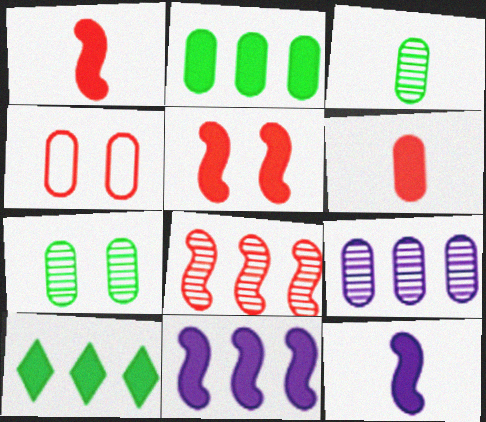[]